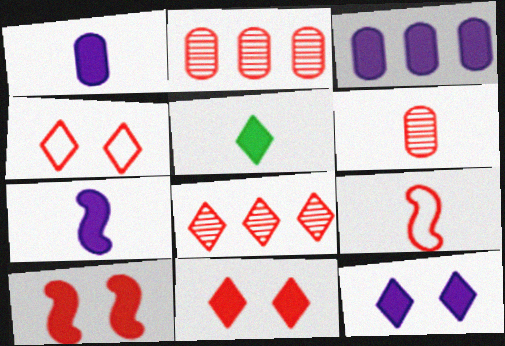[[2, 9, 11], 
[3, 5, 10], 
[3, 7, 12]]